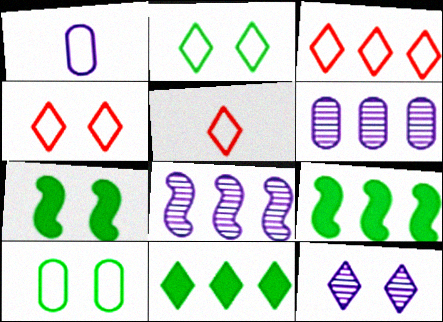[[3, 4, 5], 
[3, 6, 9], 
[5, 6, 7], 
[5, 11, 12]]